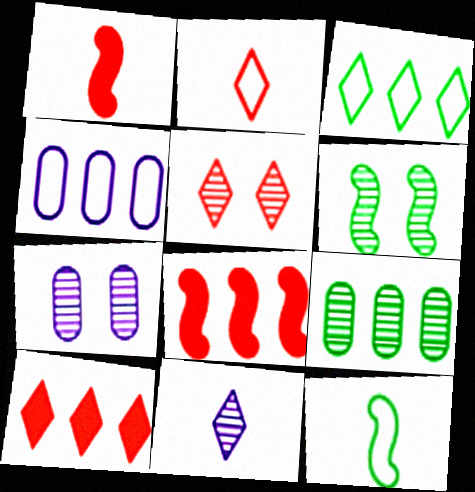[[1, 3, 7], 
[2, 5, 10], 
[5, 6, 7], 
[7, 10, 12]]